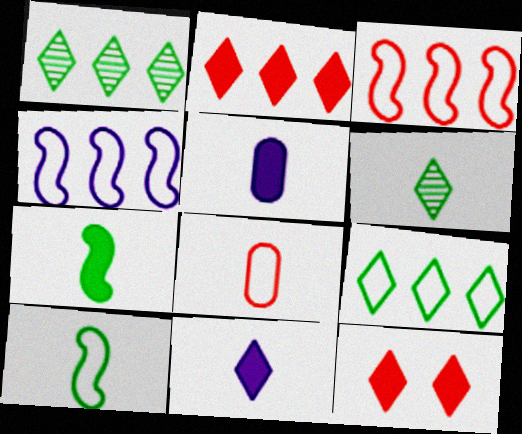[]